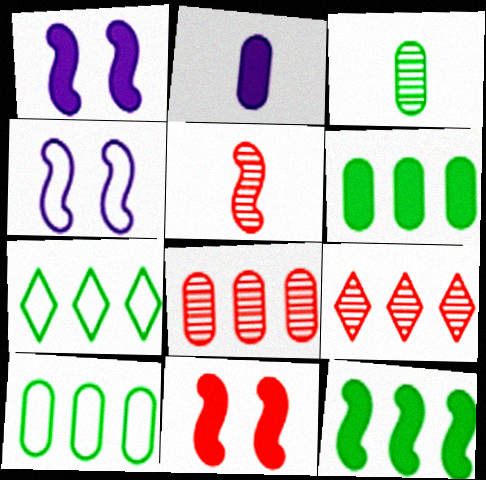[[4, 5, 12]]